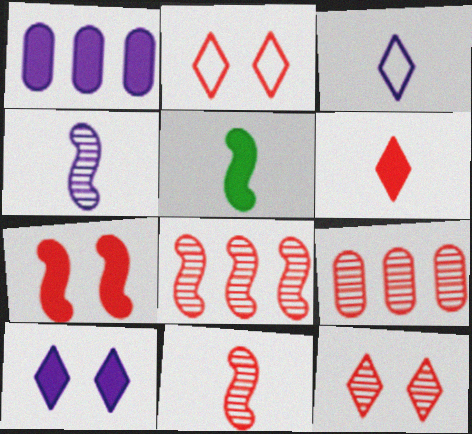[[9, 11, 12]]